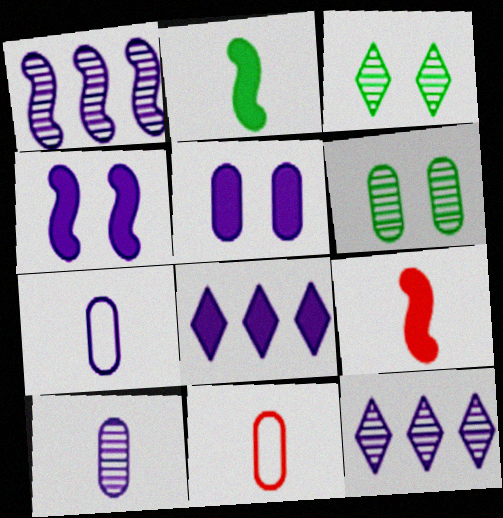[[4, 7, 12]]